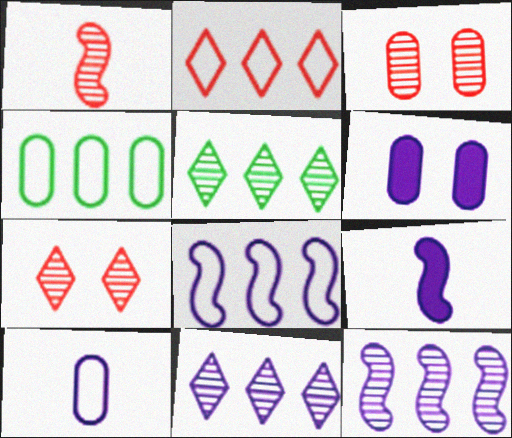[[2, 4, 8], 
[4, 7, 9]]